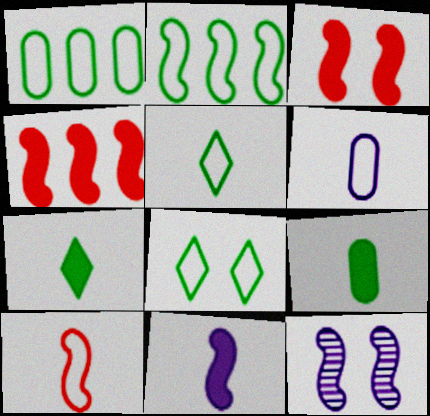[[5, 6, 10]]